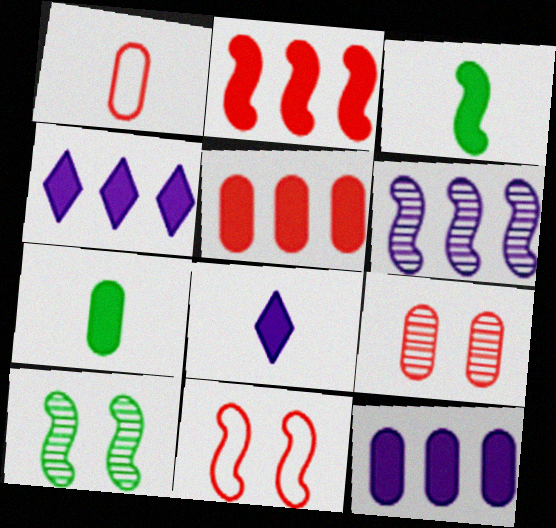[[1, 4, 10], 
[1, 5, 9], 
[3, 6, 11]]